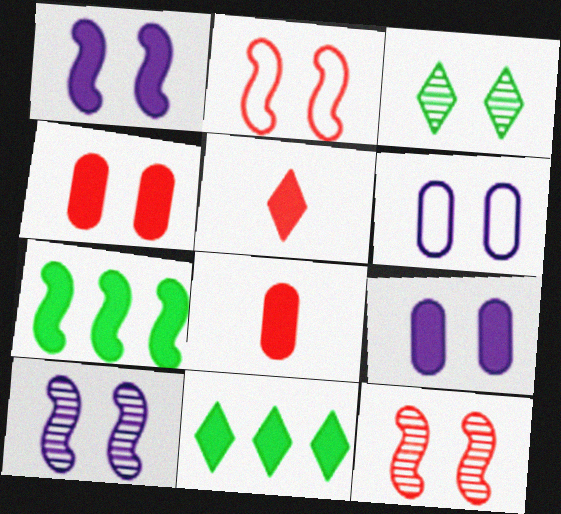[[1, 8, 11], 
[2, 3, 9], 
[5, 7, 9]]